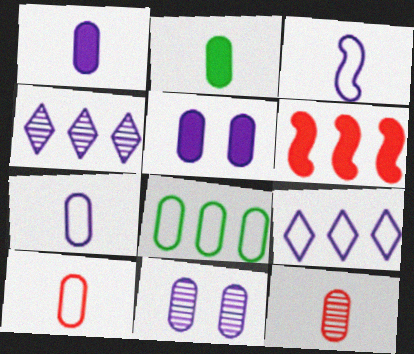[[2, 7, 12], 
[3, 4, 5], 
[4, 6, 8], 
[5, 8, 12]]